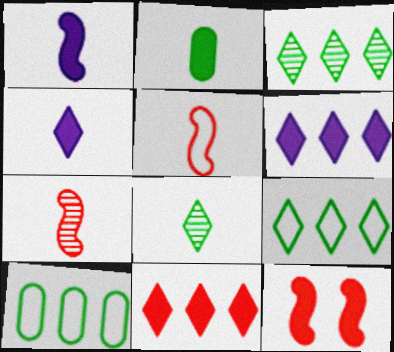[[2, 6, 12]]